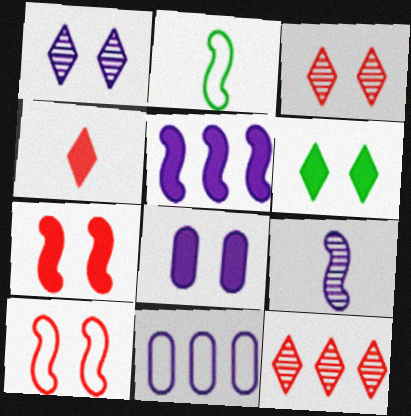[[2, 8, 12], 
[6, 7, 8]]